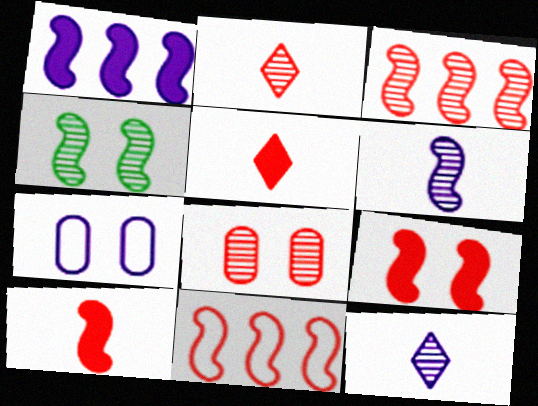[[1, 7, 12], 
[2, 3, 8], 
[3, 4, 6], 
[5, 8, 11]]